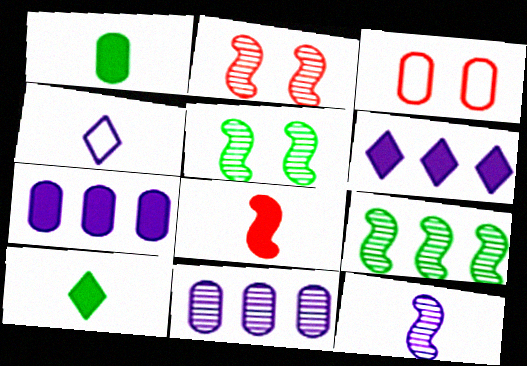[[1, 3, 11], 
[2, 9, 12]]